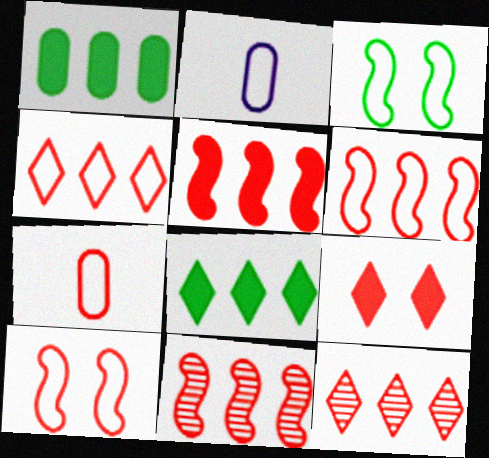[[2, 3, 4], 
[4, 7, 10], 
[5, 6, 11], 
[7, 9, 11]]